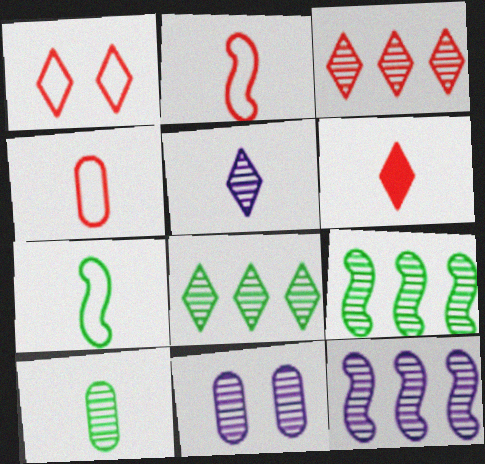[[1, 3, 6], 
[5, 11, 12]]